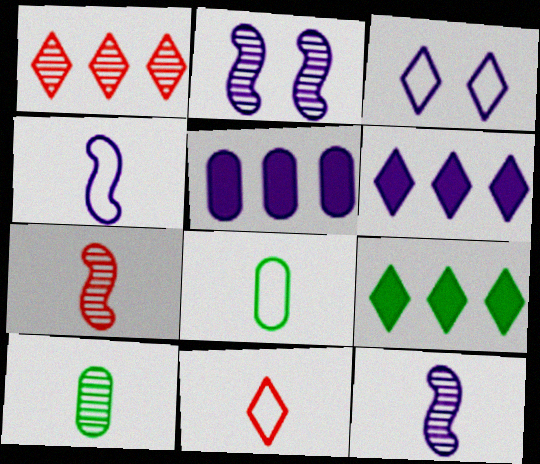[[1, 2, 10], 
[3, 5, 12], 
[4, 8, 11]]